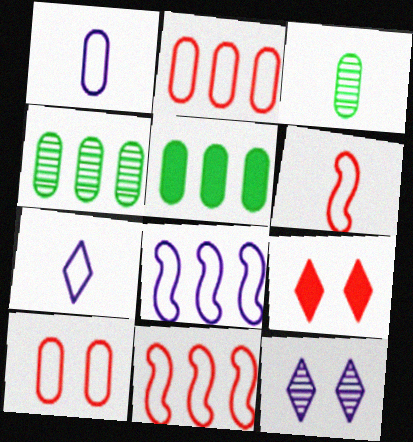[[3, 8, 9], 
[5, 6, 12]]